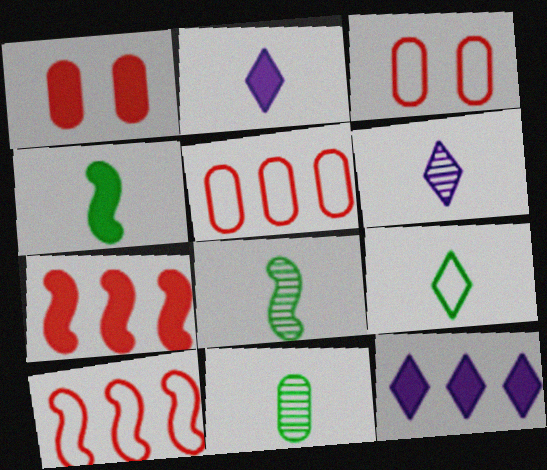[[1, 4, 12], 
[3, 8, 12], 
[4, 9, 11]]